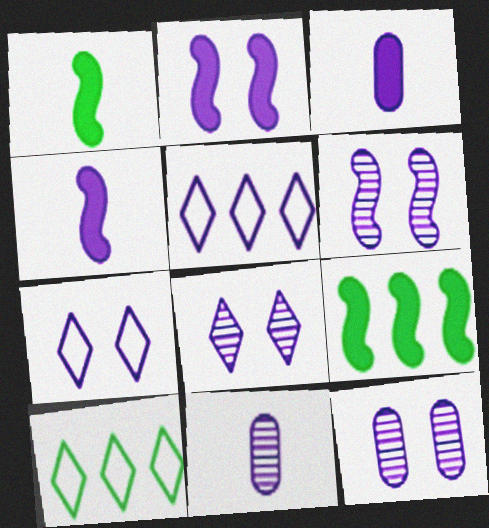[[2, 5, 11], 
[2, 7, 12], 
[3, 5, 6], 
[4, 5, 12], 
[6, 8, 12]]